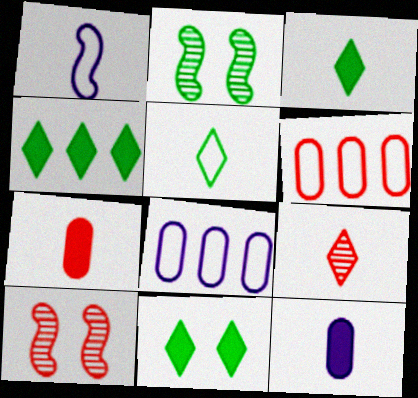[[3, 4, 11], 
[3, 8, 10]]